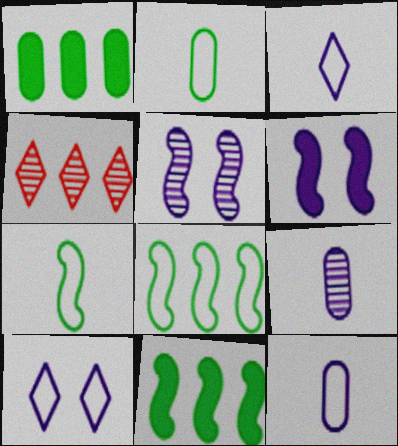[[2, 4, 6]]